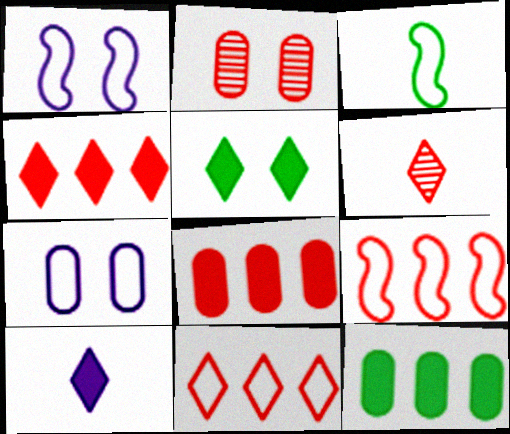[[1, 2, 5], 
[1, 3, 9], 
[1, 6, 12], 
[3, 7, 11], 
[4, 5, 10]]